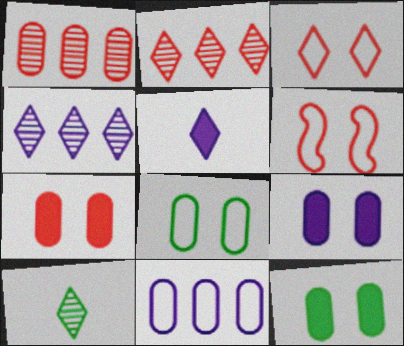[[7, 9, 12]]